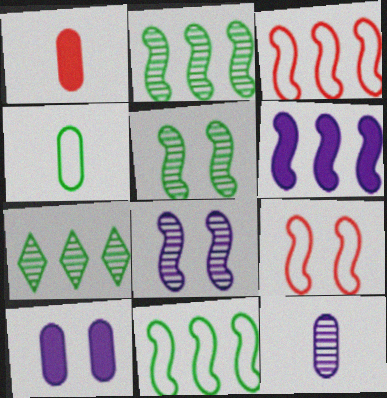[[1, 4, 12], 
[2, 3, 6]]